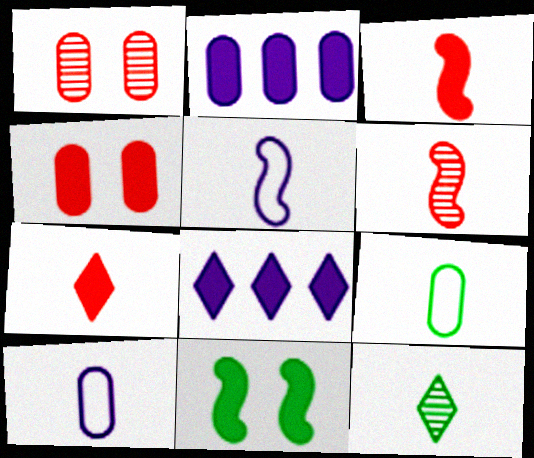[[1, 2, 9], 
[2, 7, 11], 
[3, 10, 12]]